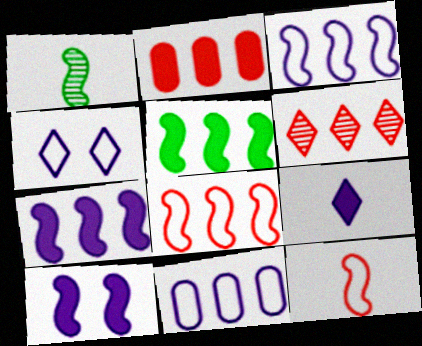[[1, 2, 4], 
[1, 8, 10], 
[2, 6, 8], 
[5, 6, 11]]